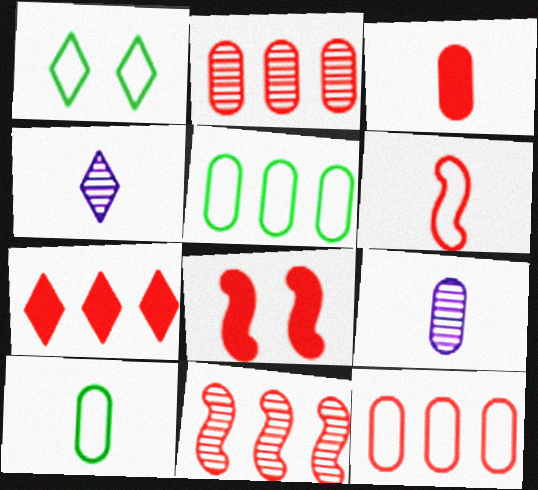[[1, 4, 7], 
[3, 7, 8], 
[3, 9, 10], 
[4, 5, 8], 
[6, 8, 11], 
[7, 11, 12]]